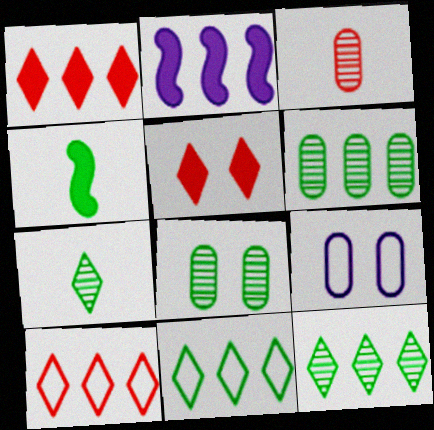[[2, 6, 10], 
[4, 8, 11]]